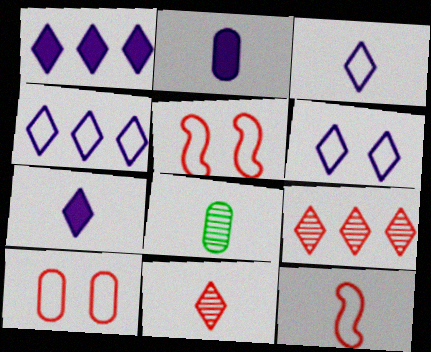[[1, 5, 8], 
[3, 4, 6], 
[7, 8, 12]]